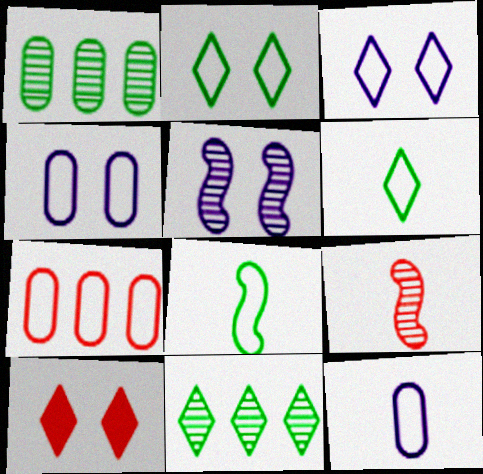[[3, 7, 8], 
[7, 9, 10]]